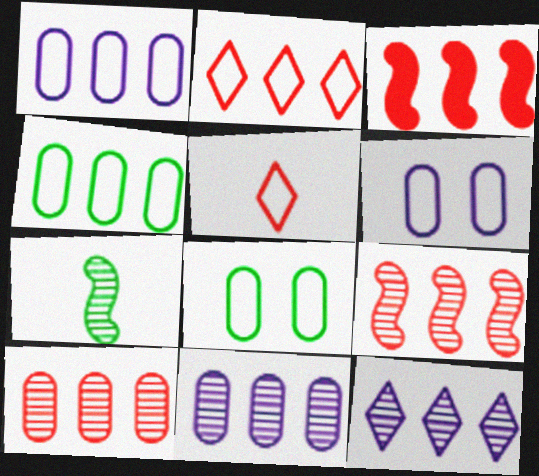[[2, 3, 10], 
[3, 4, 12]]